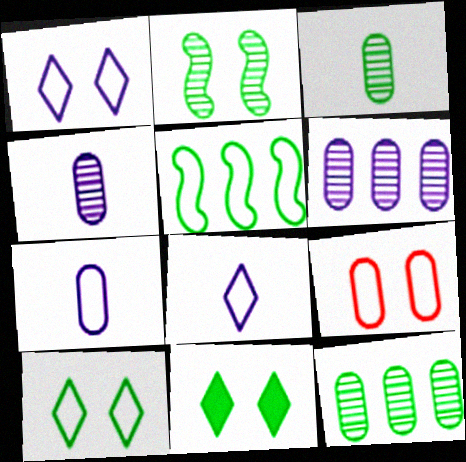[[3, 5, 11], 
[5, 8, 9]]